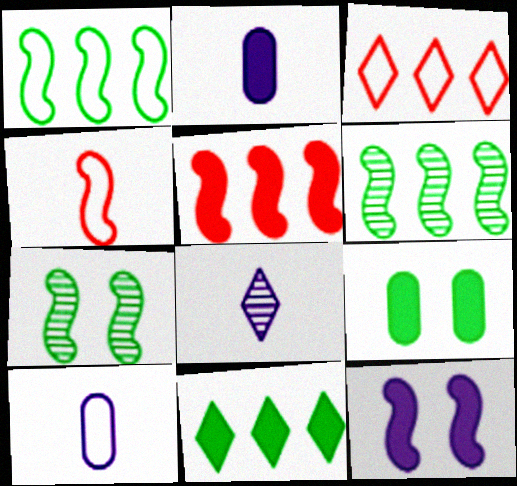[[2, 3, 7], 
[4, 6, 12]]